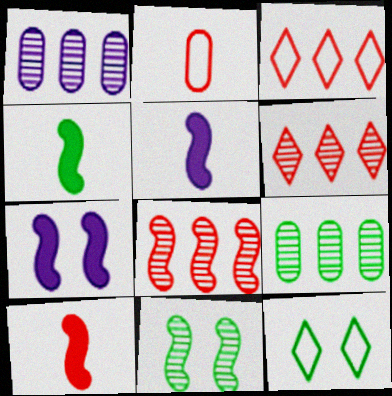[[1, 10, 12], 
[4, 5, 10], 
[4, 9, 12]]